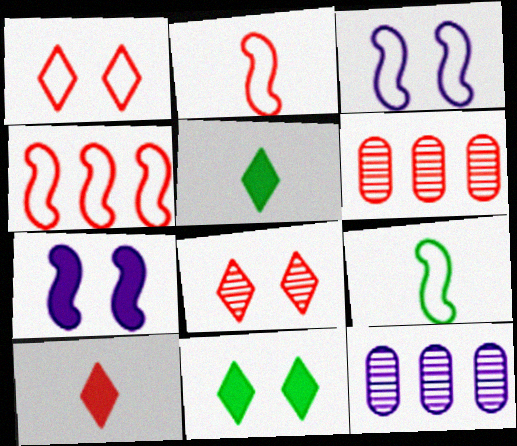[[2, 11, 12], 
[3, 4, 9], 
[3, 5, 6]]